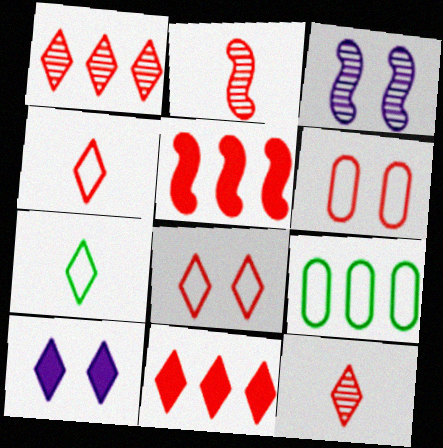[[1, 7, 10], 
[2, 6, 11], 
[2, 9, 10], 
[5, 6, 12], 
[8, 11, 12]]